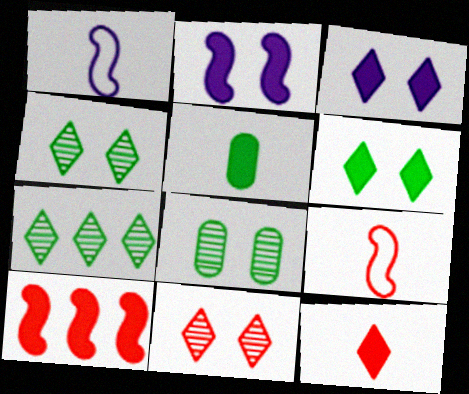[[3, 5, 10]]